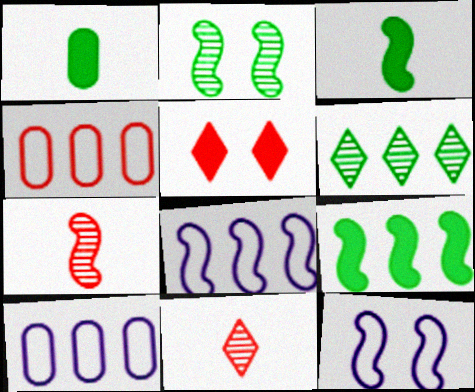[[4, 5, 7], 
[7, 9, 12]]